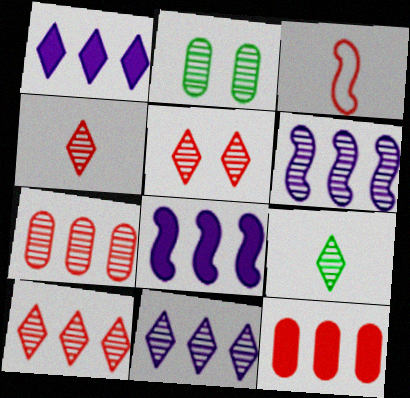[[1, 2, 3], 
[2, 4, 6], 
[3, 5, 12], 
[4, 5, 10], 
[5, 9, 11]]